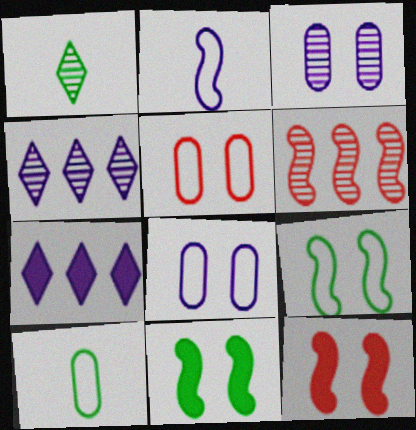[[1, 3, 6], 
[2, 3, 7], 
[2, 6, 11], 
[4, 10, 12]]